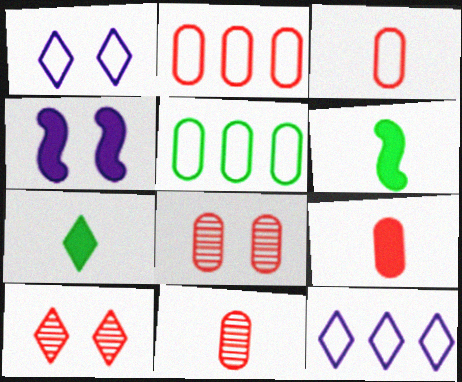[[2, 8, 9], 
[3, 9, 11], 
[6, 8, 12], 
[7, 10, 12]]